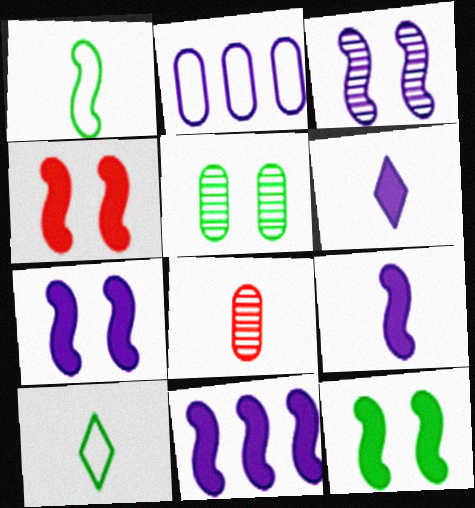[[1, 6, 8], 
[2, 3, 6], 
[4, 7, 12], 
[7, 9, 11], 
[8, 9, 10]]